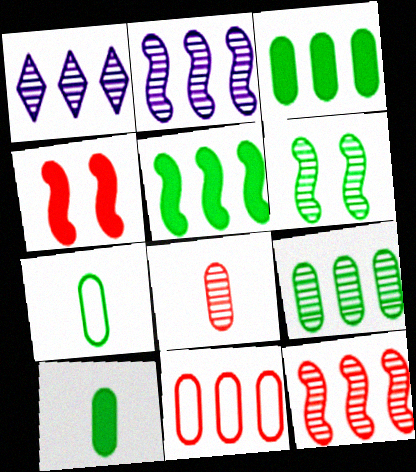[[1, 4, 7], 
[1, 5, 11], 
[1, 6, 8], 
[1, 9, 12]]